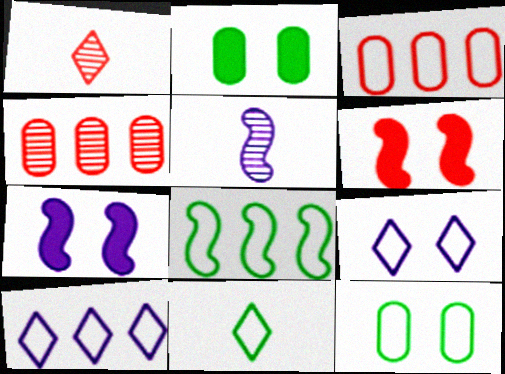[[1, 3, 6], 
[3, 8, 10], 
[4, 7, 11], 
[5, 6, 8], 
[8, 11, 12]]